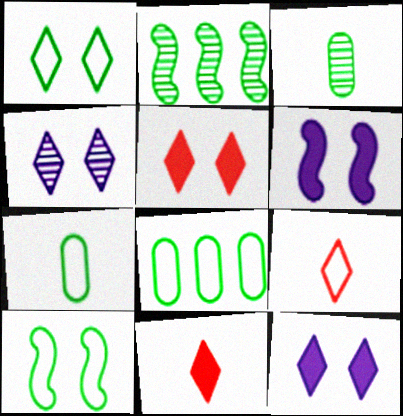[[1, 4, 5]]